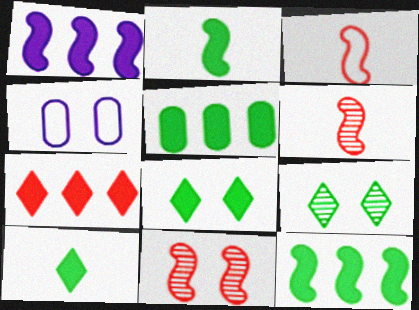[[1, 5, 7], 
[2, 5, 8], 
[4, 8, 11]]